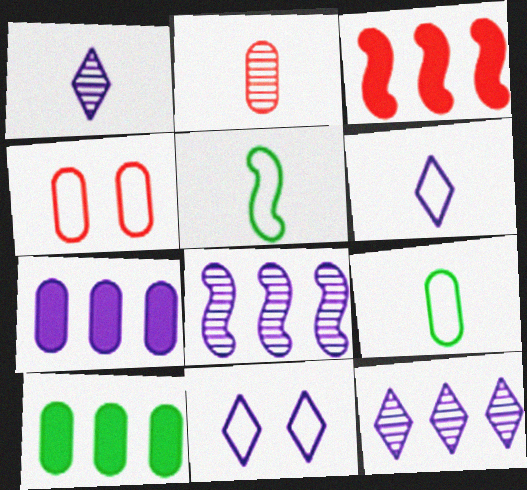[]